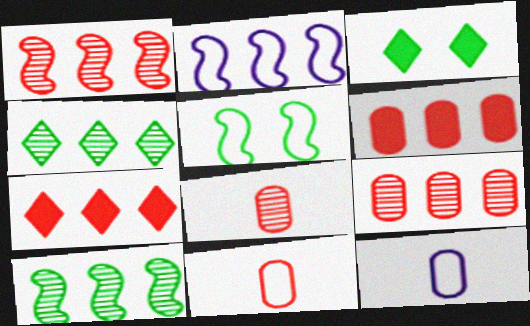[[1, 3, 12], 
[2, 3, 8], 
[2, 4, 6]]